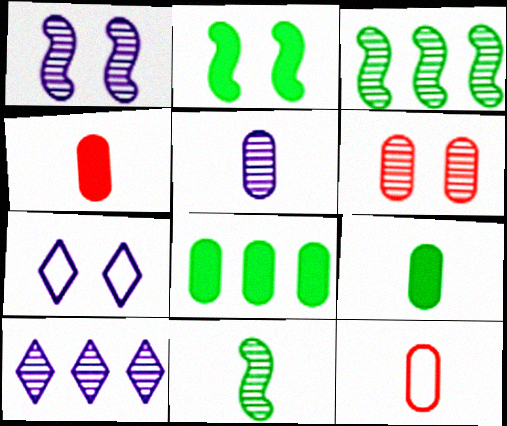[[1, 5, 10], 
[2, 6, 7], 
[2, 10, 12], 
[3, 4, 7], 
[5, 9, 12], 
[6, 10, 11]]